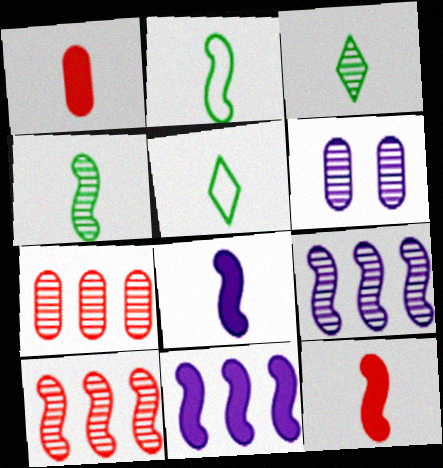[[3, 6, 10]]